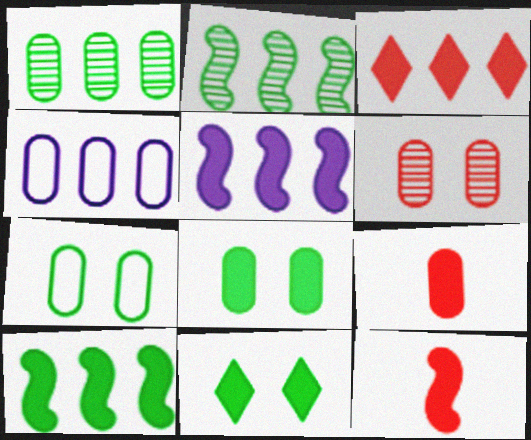[[2, 3, 4], 
[5, 9, 11]]